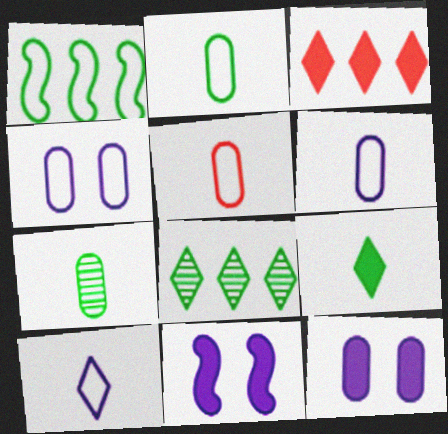[[2, 5, 6], 
[5, 8, 11]]